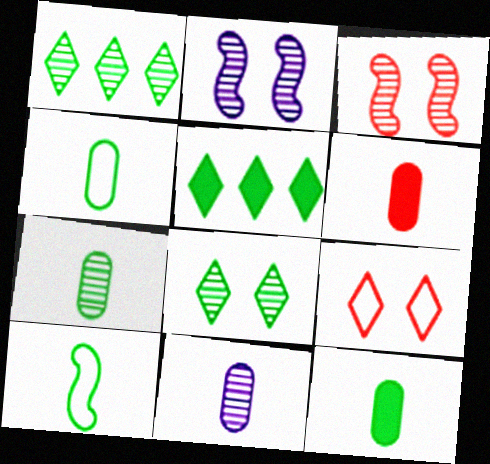[[1, 3, 11], 
[4, 6, 11], 
[4, 7, 12]]